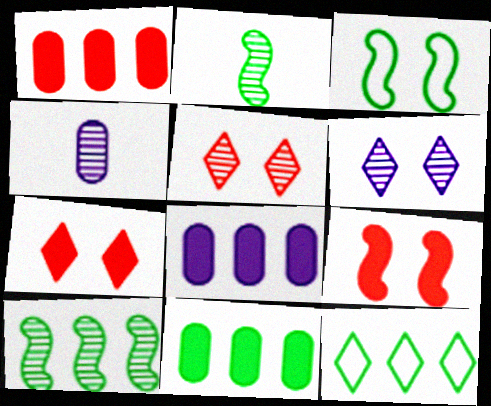[[1, 8, 11], 
[4, 5, 10], 
[4, 9, 12], 
[10, 11, 12]]